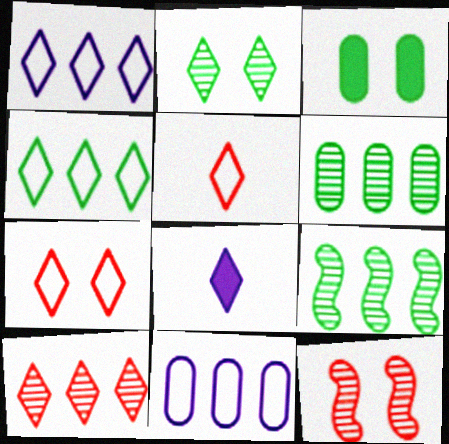[]